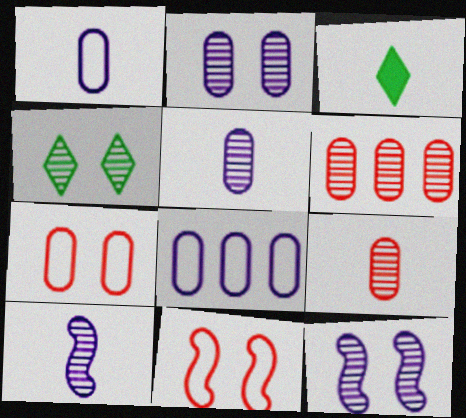[[4, 6, 10]]